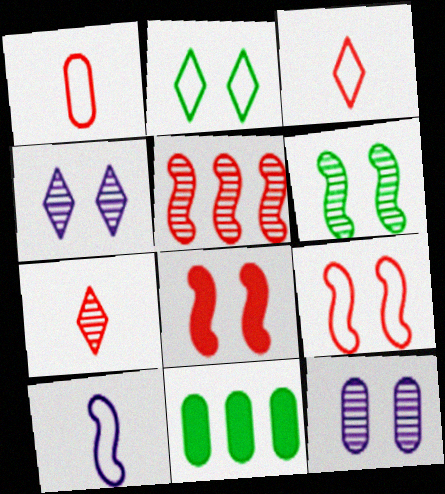[[1, 11, 12], 
[2, 8, 12]]